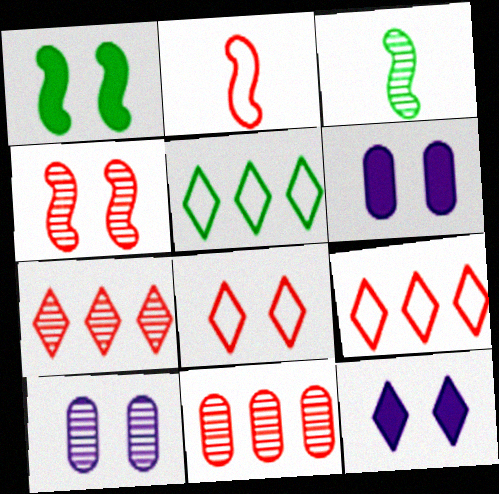[[1, 8, 10], 
[3, 6, 9], 
[3, 7, 10]]